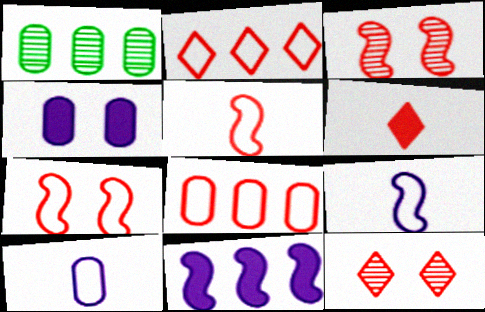[[1, 2, 11], 
[2, 6, 12], 
[3, 6, 8]]